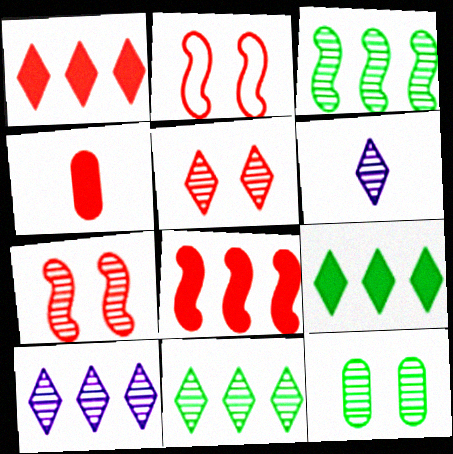[[5, 6, 11]]